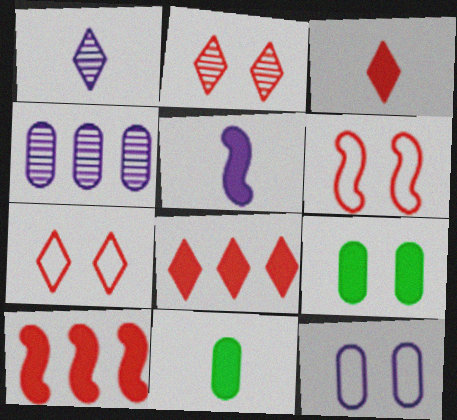[[3, 5, 11], 
[5, 8, 9]]